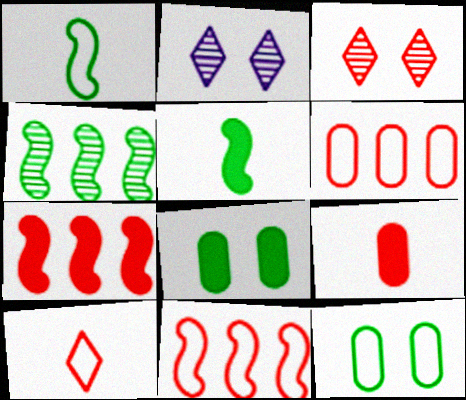[[2, 5, 6], 
[3, 9, 11]]